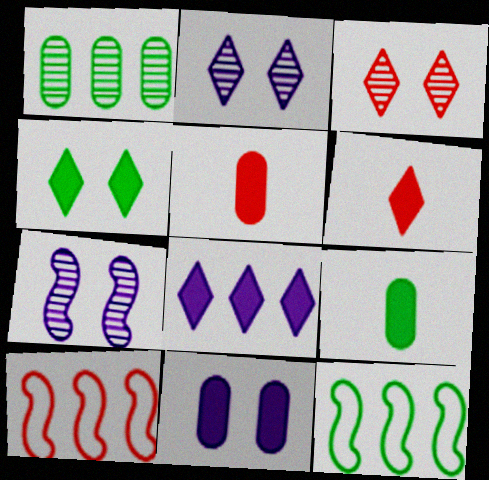[[1, 8, 10], 
[2, 5, 12], 
[2, 9, 10], 
[3, 5, 10], 
[4, 6, 8]]